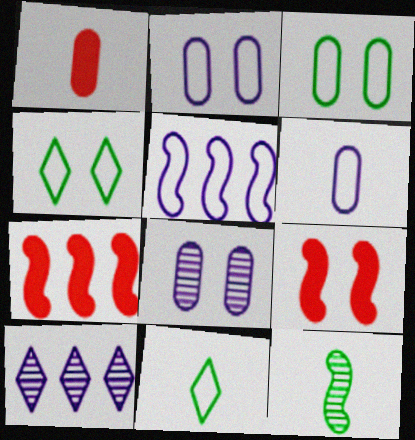[[4, 8, 9], 
[5, 9, 12], 
[7, 8, 11]]